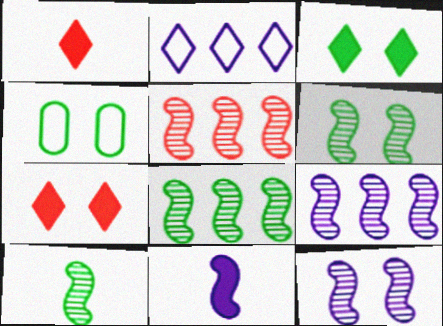[[1, 4, 9], 
[3, 4, 6], 
[4, 7, 12], 
[5, 8, 9], 
[5, 10, 12], 
[6, 8, 10]]